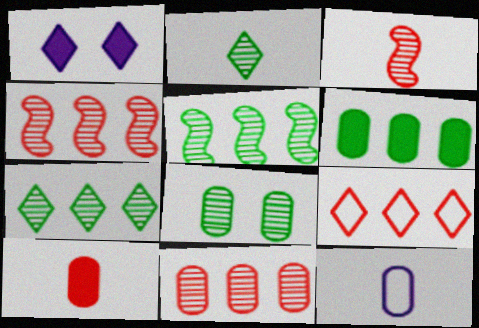[[1, 2, 9], 
[2, 5, 8]]